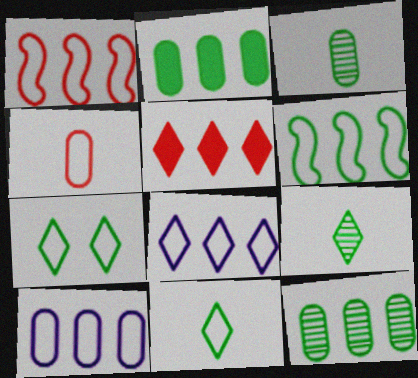[]